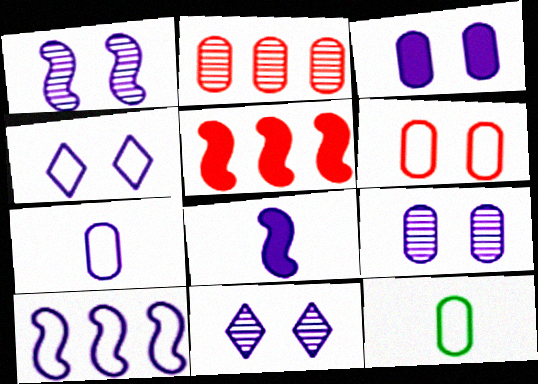[[1, 3, 4], 
[1, 8, 10], 
[1, 9, 11], 
[2, 3, 12], 
[4, 7, 10], 
[5, 11, 12]]